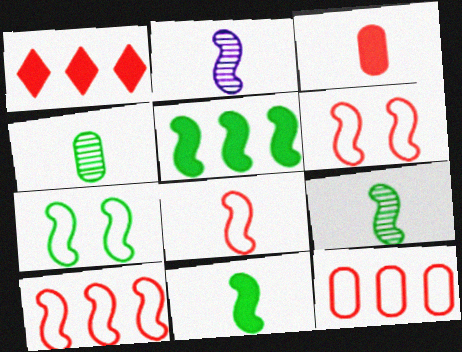[[2, 5, 6], 
[2, 8, 11], 
[5, 7, 9], 
[6, 8, 10]]